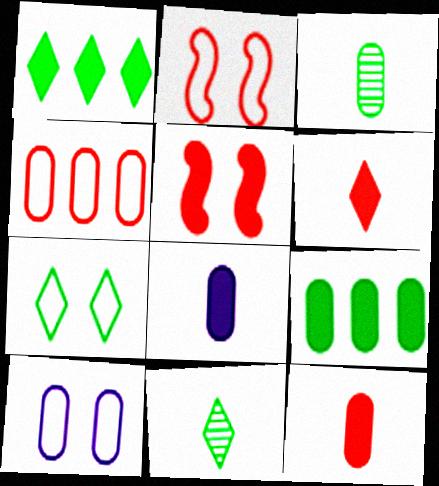[[1, 5, 8], 
[1, 7, 11], 
[2, 7, 10]]